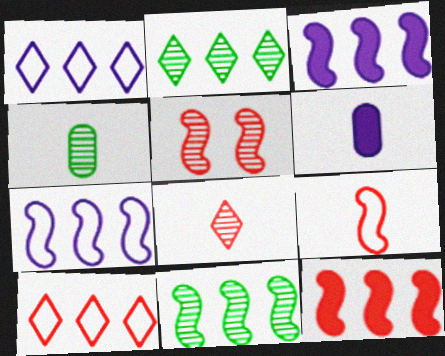[[5, 9, 12], 
[7, 11, 12]]